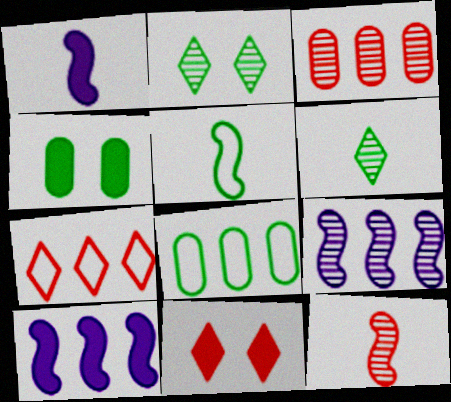[[1, 5, 12]]